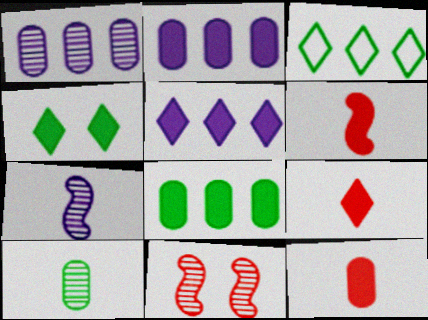[[2, 4, 6], 
[4, 5, 9], 
[6, 9, 12]]